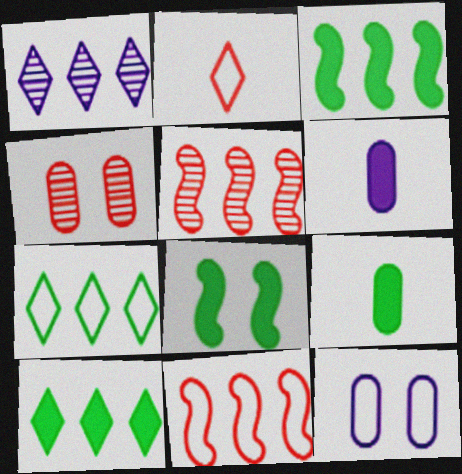[[8, 9, 10]]